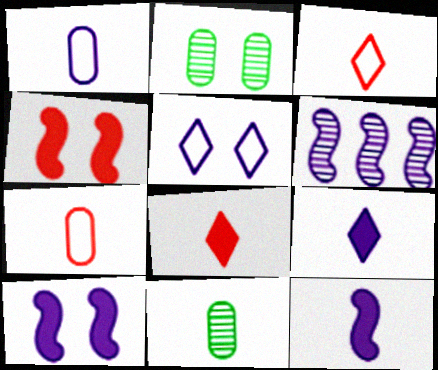[[2, 4, 5], 
[3, 11, 12]]